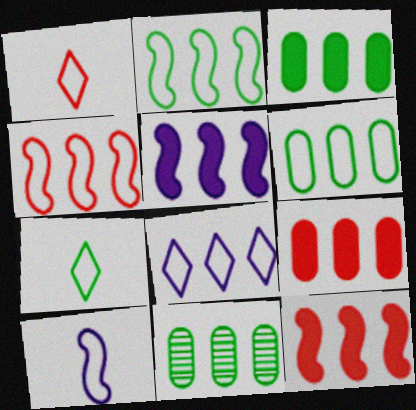[[3, 6, 11], 
[4, 6, 8], 
[8, 11, 12]]